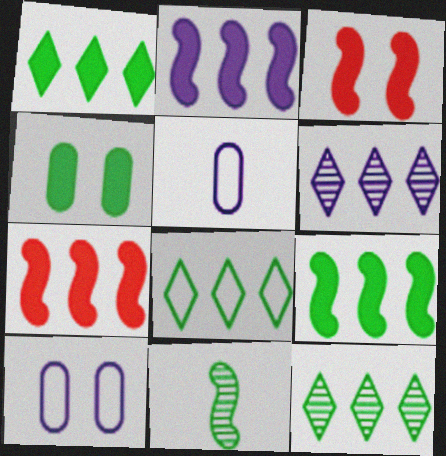[[1, 8, 12], 
[2, 7, 9], 
[3, 5, 12], 
[4, 8, 11]]